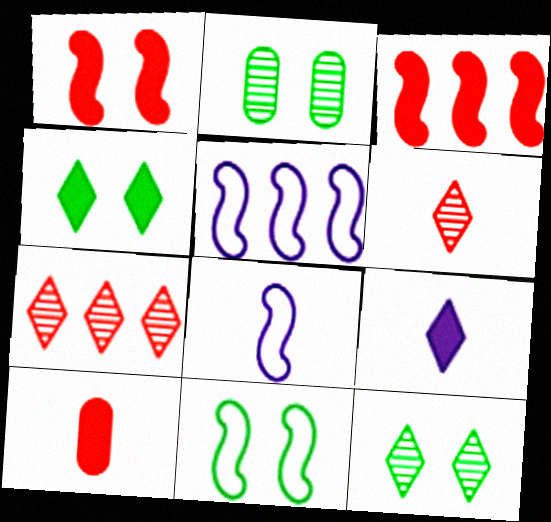[[2, 4, 11], 
[5, 10, 12]]